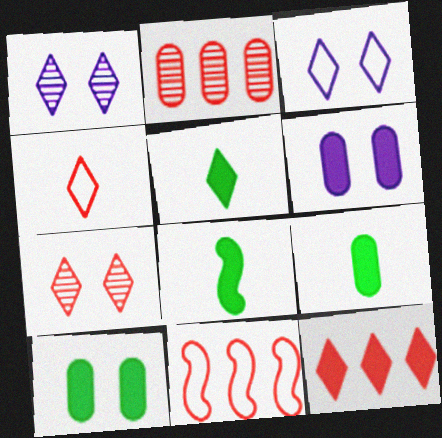[[1, 9, 11], 
[2, 3, 8], 
[2, 11, 12], 
[4, 7, 12], 
[5, 8, 9], 
[6, 8, 12]]